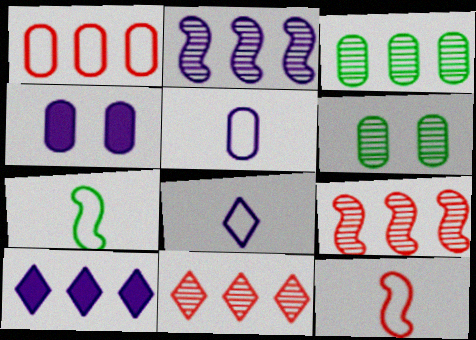[[2, 3, 11], 
[2, 4, 8], 
[4, 7, 11], 
[6, 10, 12]]